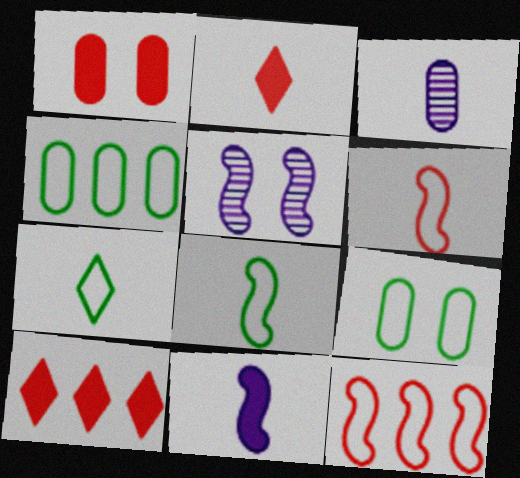[[1, 3, 4], 
[2, 3, 8], 
[2, 4, 5]]